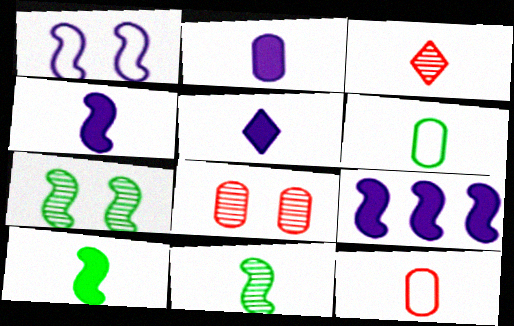[[2, 4, 5], 
[3, 4, 6], 
[5, 11, 12]]